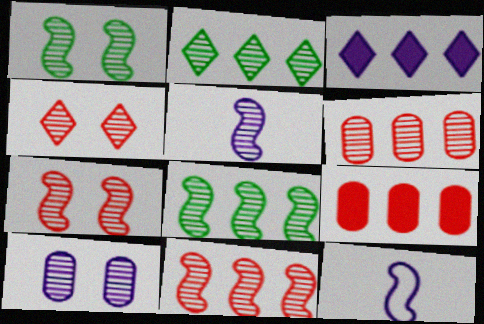[[1, 4, 10], 
[1, 5, 11], 
[3, 10, 12], 
[5, 7, 8]]